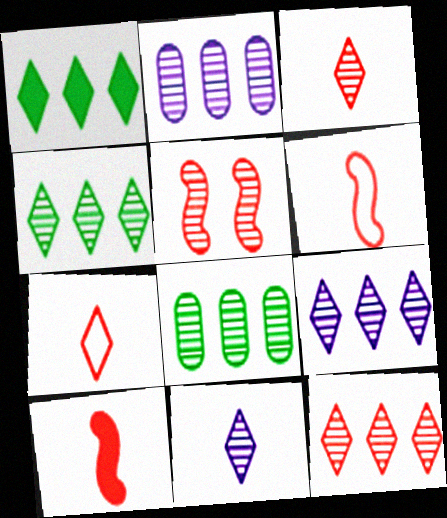[[4, 9, 12], 
[5, 8, 11]]